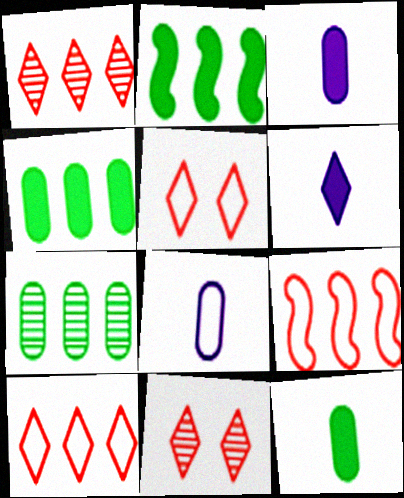[[2, 8, 11]]